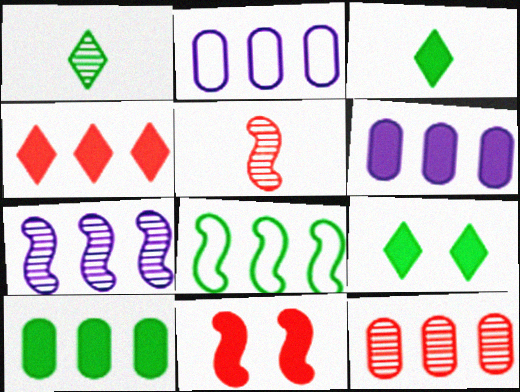[[1, 2, 11], 
[2, 5, 9], 
[2, 10, 12], 
[3, 6, 11]]